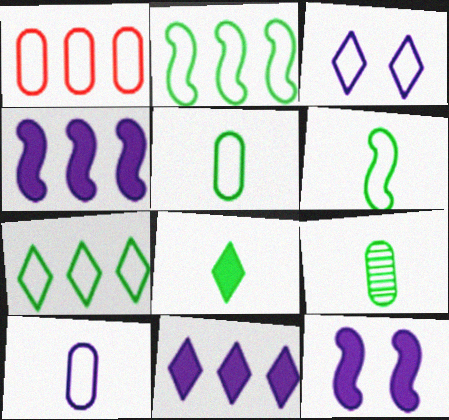[[1, 3, 6], 
[6, 8, 9]]